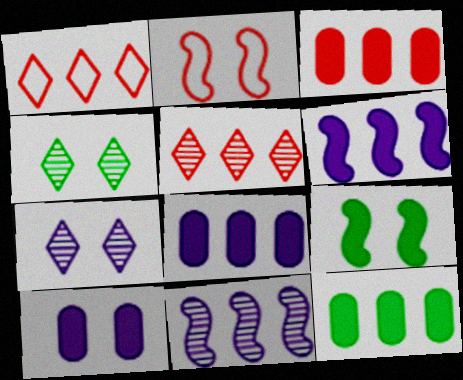[[1, 11, 12], 
[2, 4, 10], 
[3, 8, 12]]